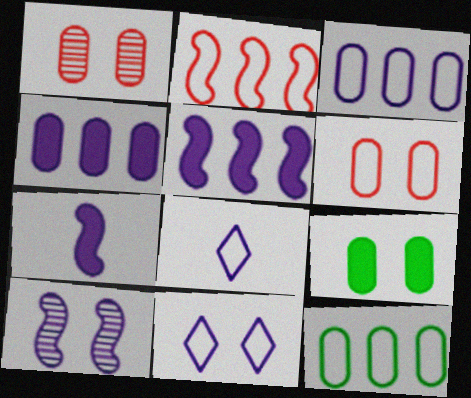[[4, 8, 10]]